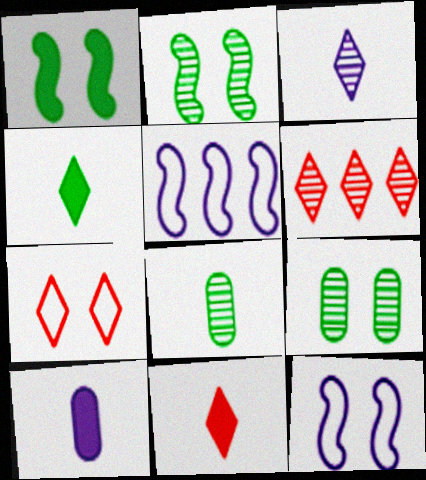[[5, 9, 11], 
[6, 7, 11]]